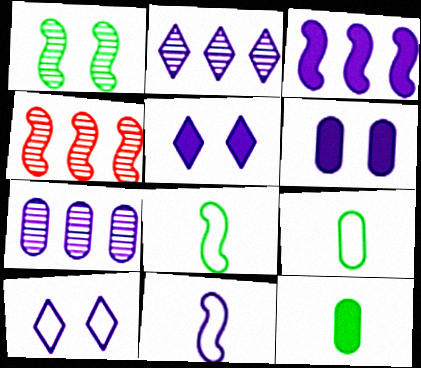[[2, 6, 11], 
[4, 5, 9], 
[4, 10, 12], 
[5, 7, 11]]